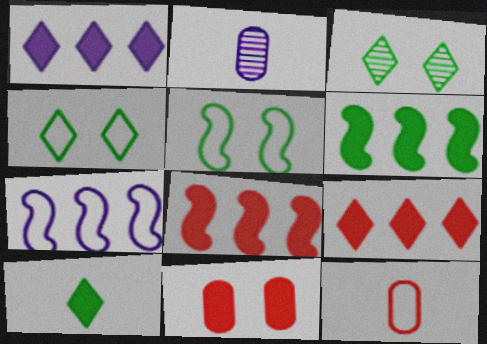[[2, 4, 8], 
[2, 5, 9], 
[4, 7, 12]]